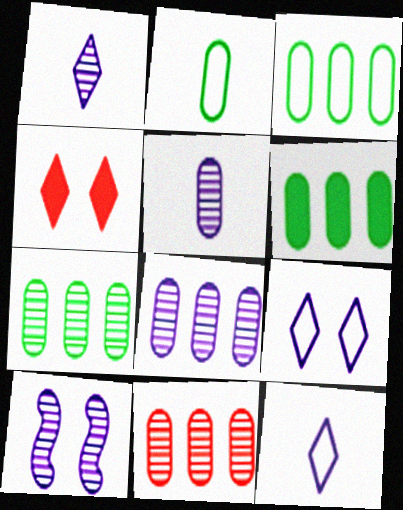[[1, 8, 10], 
[3, 6, 7], 
[7, 8, 11]]